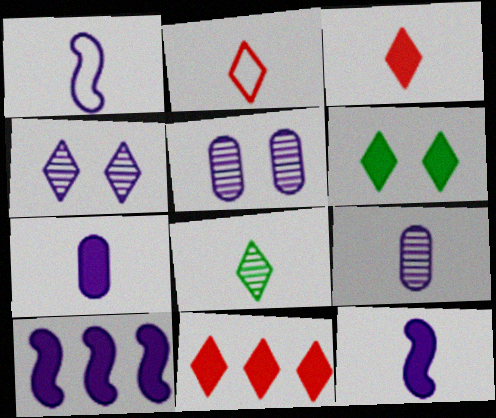[]